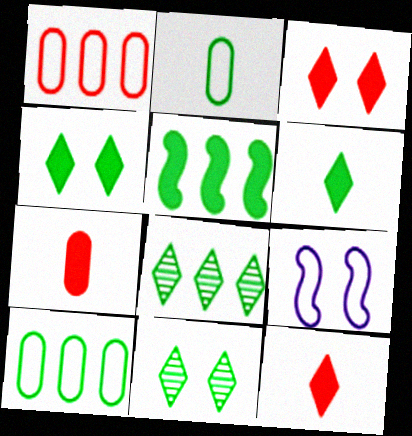[[2, 5, 11], 
[5, 8, 10], 
[7, 8, 9]]